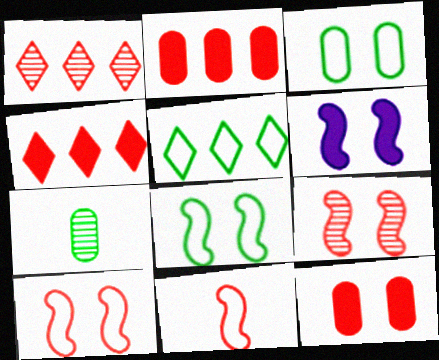[[1, 11, 12], 
[6, 8, 9]]